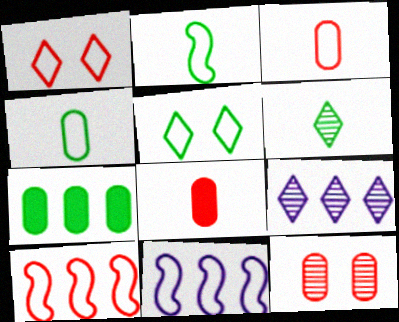[[1, 3, 10], 
[1, 4, 11], 
[3, 5, 11], 
[7, 9, 10]]